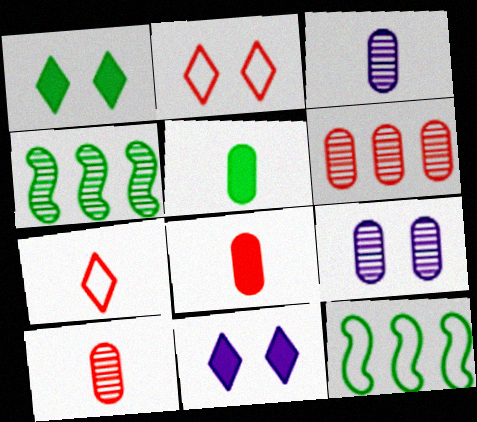[[10, 11, 12]]